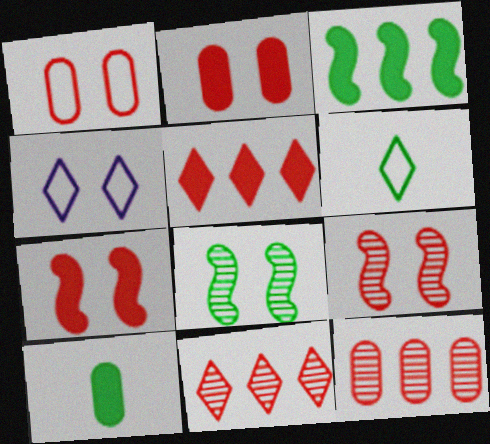[[2, 4, 8]]